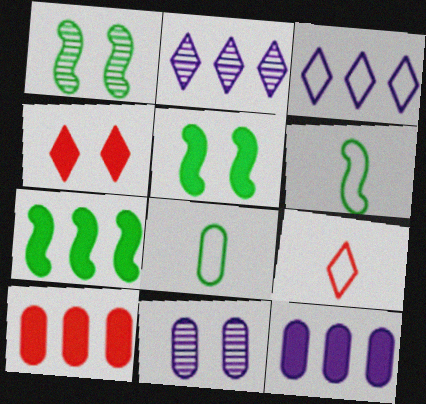[[1, 6, 7], 
[1, 9, 12], 
[7, 9, 11], 
[8, 10, 11]]